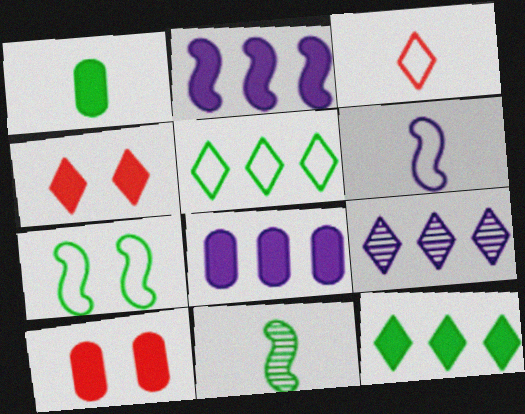[[1, 2, 4], 
[1, 8, 10]]